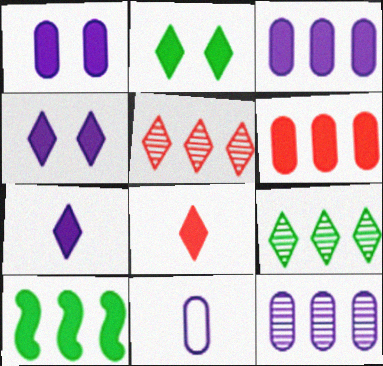[[1, 8, 10], 
[1, 11, 12]]